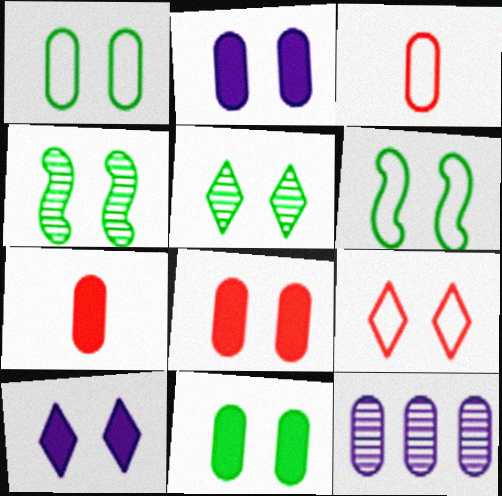[[1, 7, 12], 
[2, 4, 9], 
[2, 8, 11], 
[3, 11, 12], 
[5, 6, 11], 
[5, 9, 10]]